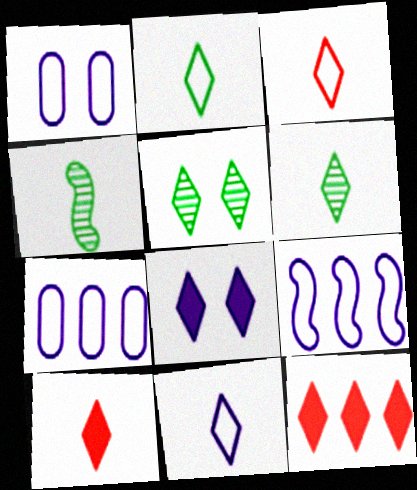[[1, 4, 12], 
[1, 9, 11], 
[2, 3, 11], 
[5, 11, 12], 
[6, 10, 11]]